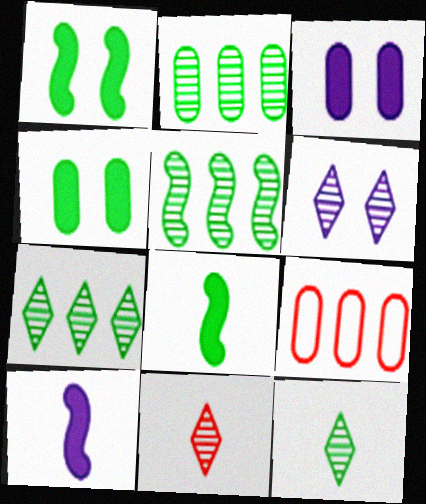[[2, 5, 7], 
[6, 7, 11], 
[6, 8, 9]]